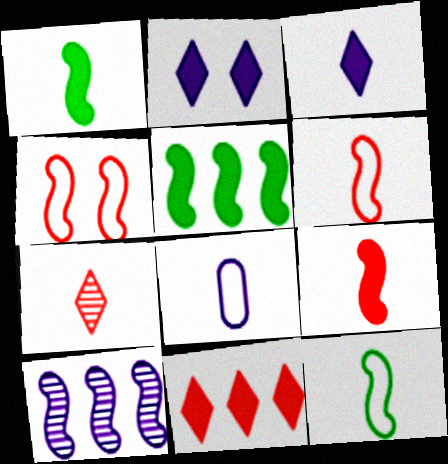[[1, 4, 10], 
[1, 7, 8], 
[2, 8, 10]]